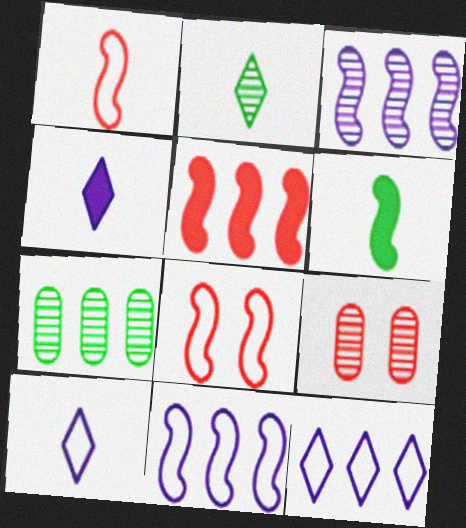[[2, 3, 9], 
[3, 6, 8], 
[4, 7, 8], 
[5, 7, 12], 
[6, 9, 12]]